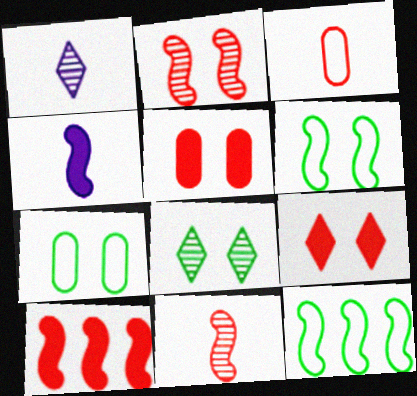[[1, 5, 12], 
[1, 7, 10], 
[2, 4, 12]]